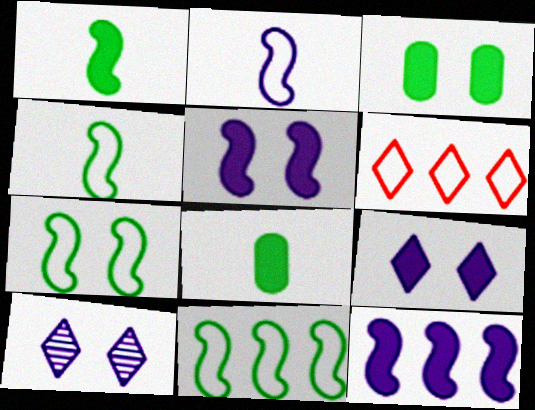[[4, 7, 11]]